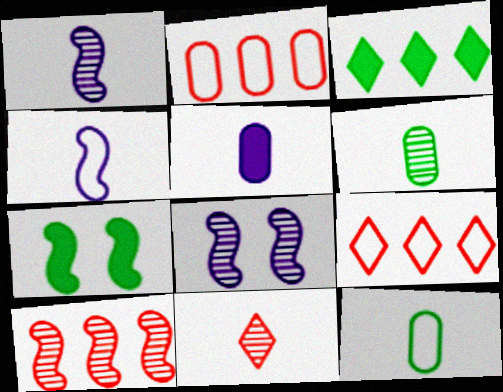[[1, 6, 11], 
[4, 7, 10]]